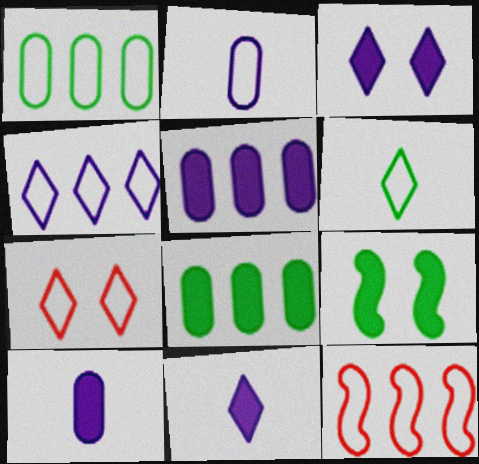[[1, 4, 12], 
[4, 6, 7]]